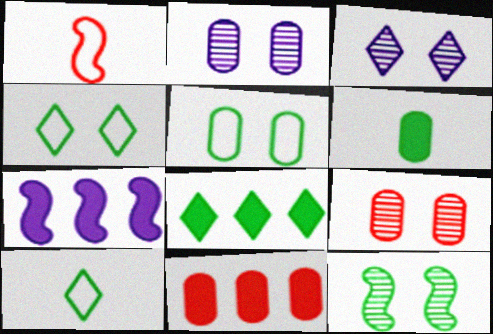[[1, 2, 8], 
[1, 7, 12], 
[3, 9, 12], 
[7, 8, 11], 
[7, 9, 10]]